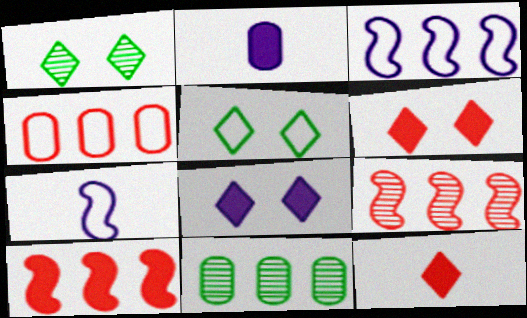[[2, 5, 9], 
[4, 5, 7], 
[6, 7, 11]]